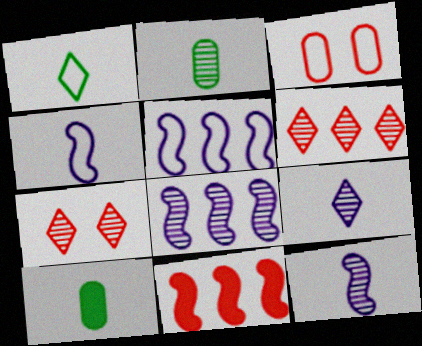[[1, 3, 5], 
[2, 7, 8], 
[5, 7, 10]]